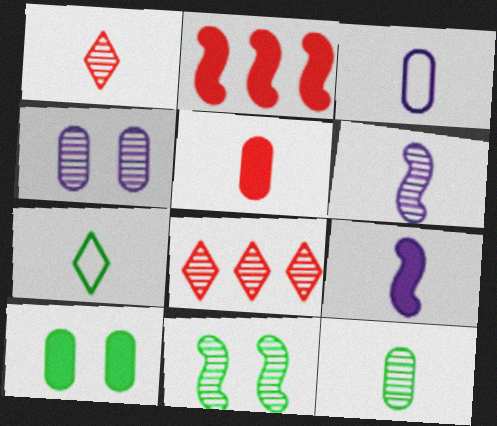[[1, 6, 12], 
[2, 4, 7], 
[3, 5, 12], 
[5, 6, 7]]